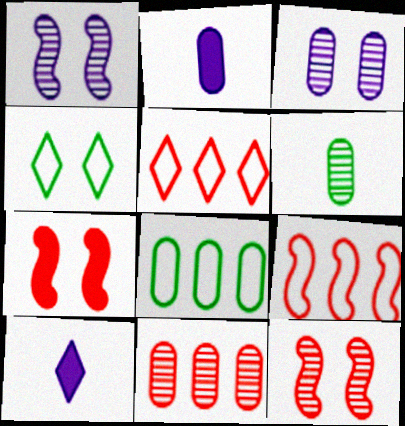[[3, 4, 7], 
[3, 6, 11], 
[8, 10, 12]]